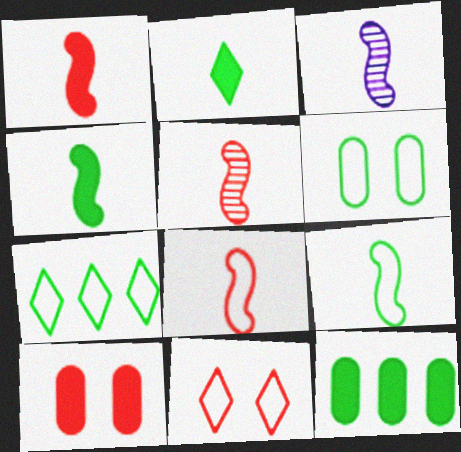[[1, 3, 9], 
[1, 5, 8], 
[3, 4, 8], 
[3, 7, 10], 
[3, 11, 12], 
[6, 7, 9]]